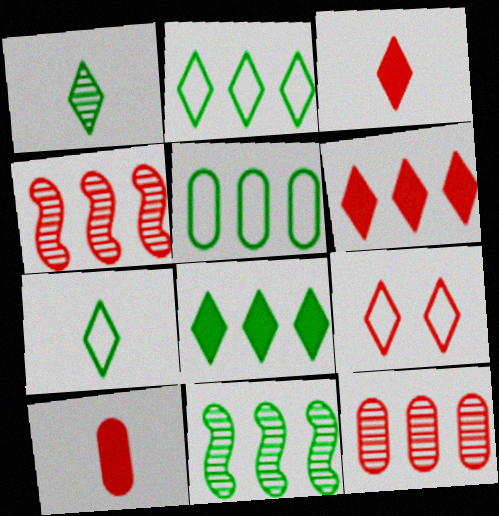[[4, 9, 10], 
[5, 8, 11]]